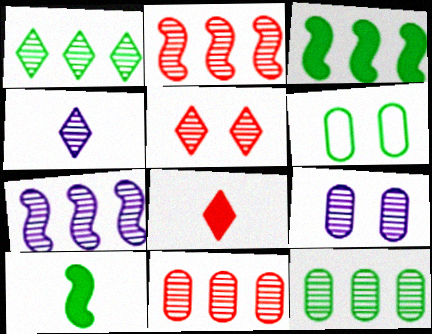[[1, 4, 5], 
[1, 6, 10], 
[1, 7, 11], 
[4, 7, 9], 
[6, 7, 8]]